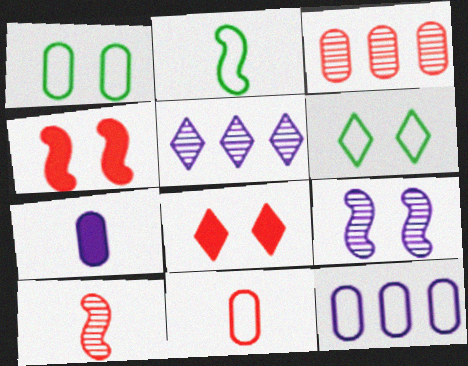[[1, 3, 7], 
[1, 8, 9], 
[1, 11, 12]]